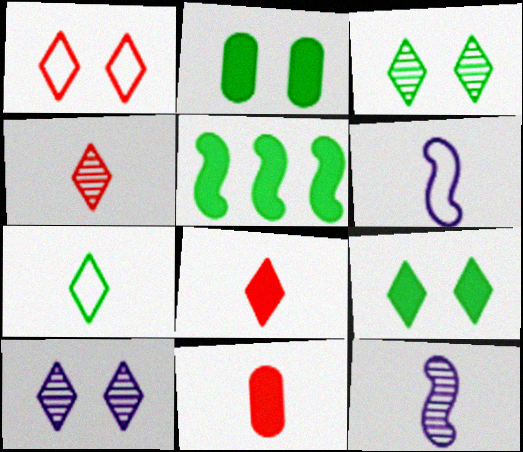[[1, 9, 10], 
[7, 11, 12]]